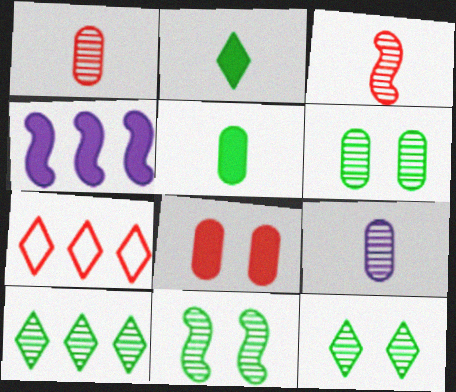[[2, 4, 8], 
[3, 7, 8], 
[6, 11, 12]]